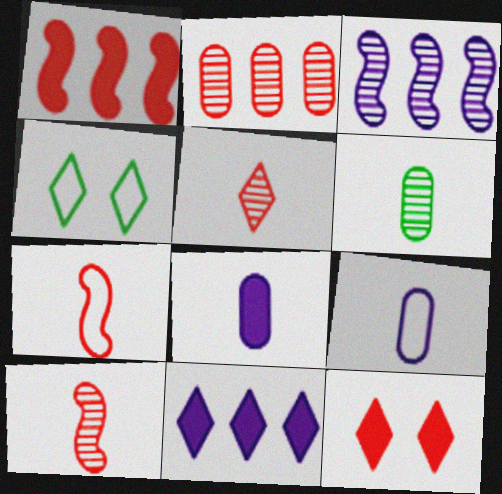[[2, 7, 12], 
[4, 5, 11]]